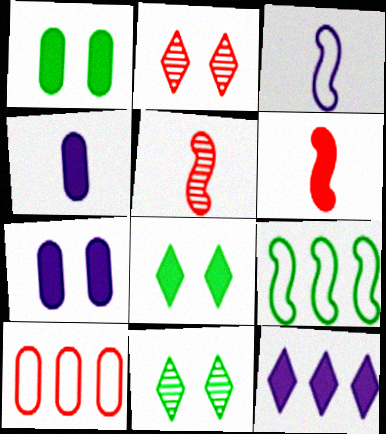[[1, 6, 12], 
[2, 4, 9], 
[2, 6, 10]]